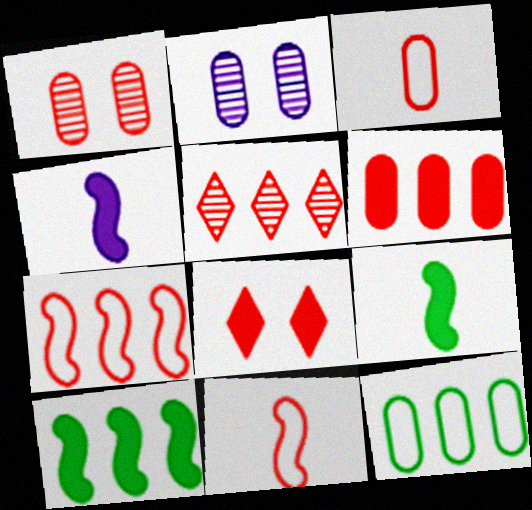[[1, 3, 6], 
[5, 6, 7]]